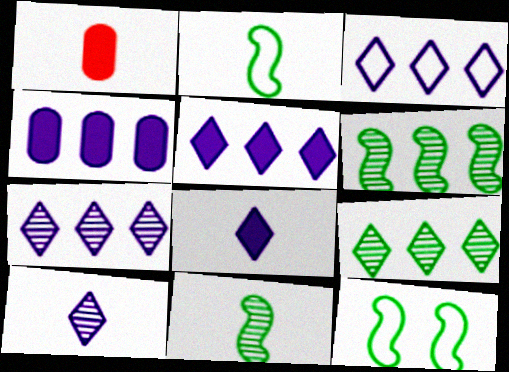[[1, 2, 10], 
[1, 7, 12], 
[3, 5, 7]]